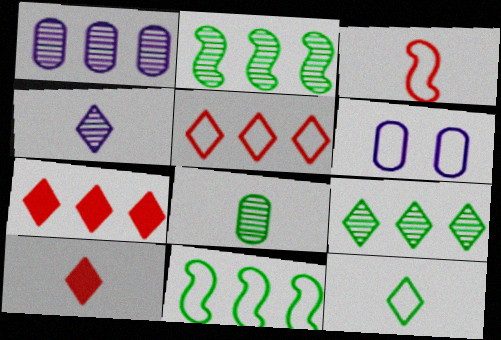[[1, 7, 11], 
[2, 6, 10], 
[4, 10, 12]]